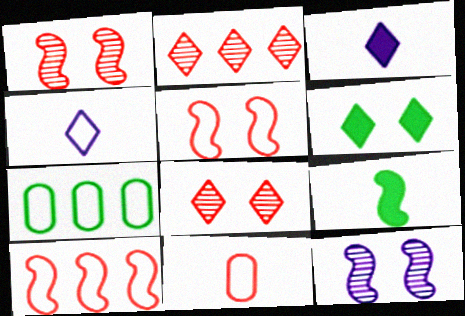[[1, 3, 7], 
[2, 4, 6], 
[4, 5, 7], 
[9, 10, 12]]